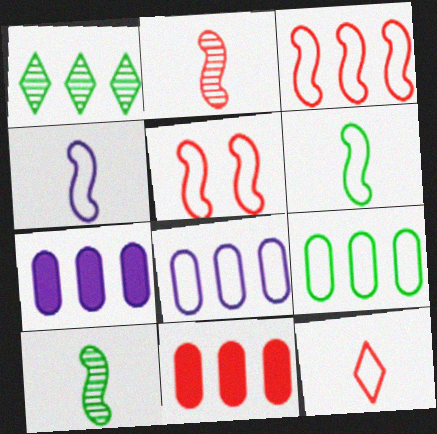[[1, 3, 7]]